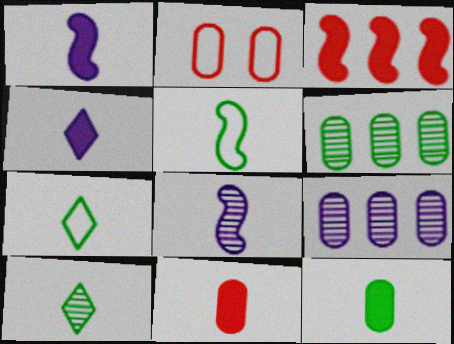[[2, 9, 12], 
[5, 10, 12], 
[7, 8, 11]]